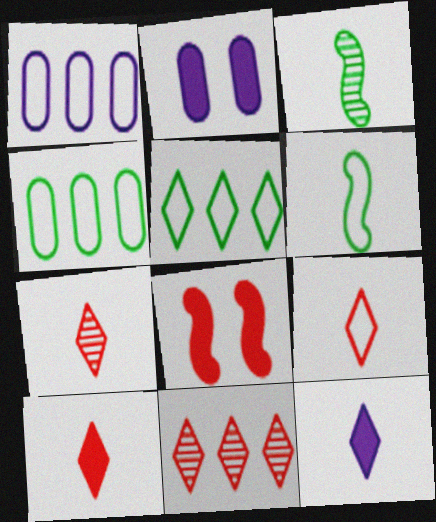[[2, 6, 11], 
[7, 9, 10]]